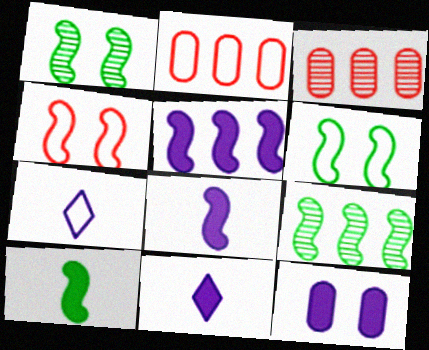[[1, 2, 11], 
[2, 6, 7], 
[3, 6, 11], 
[4, 8, 9], 
[5, 11, 12], 
[6, 9, 10]]